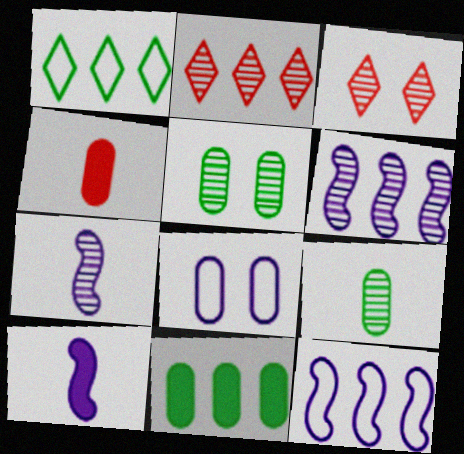[[2, 5, 7], 
[2, 11, 12], 
[3, 6, 9]]